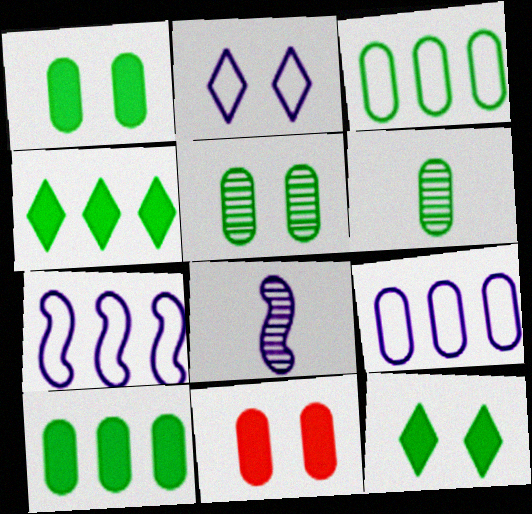[[1, 3, 6], 
[6, 9, 11]]